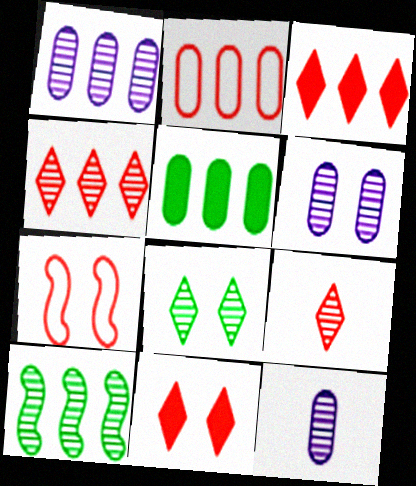[[1, 2, 5], 
[1, 4, 10], 
[1, 6, 12], 
[6, 9, 10]]